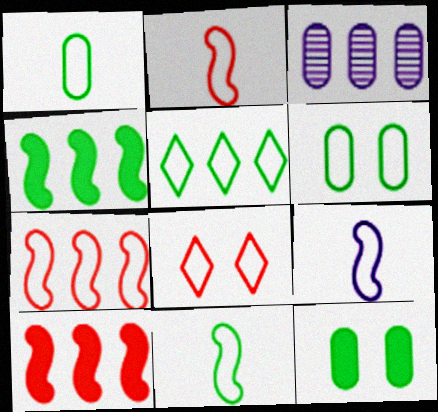[[2, 9, 11], 
[3, 5, 10], 
[5, 6, 11]]